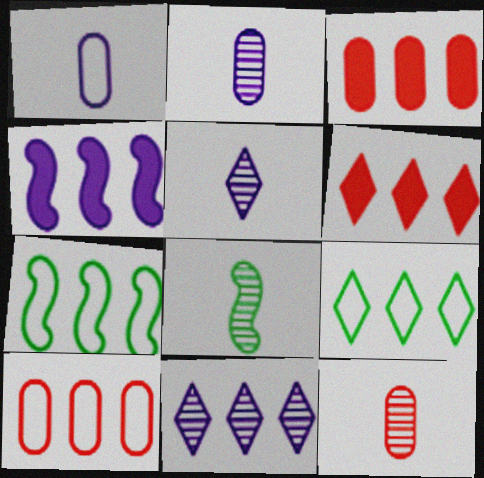[[3, 7, 11], 
[5, 8, 12], 
[6, 9, 11]]